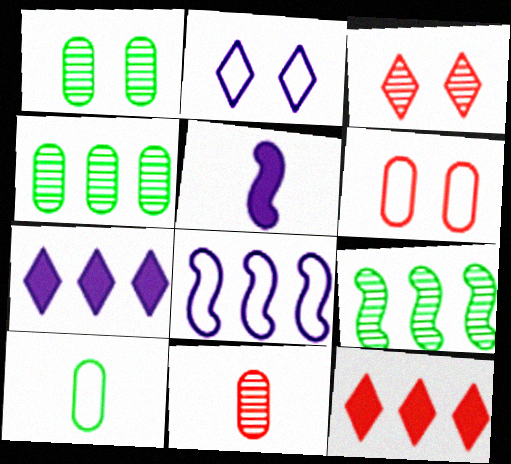[[4, 8, 12]]